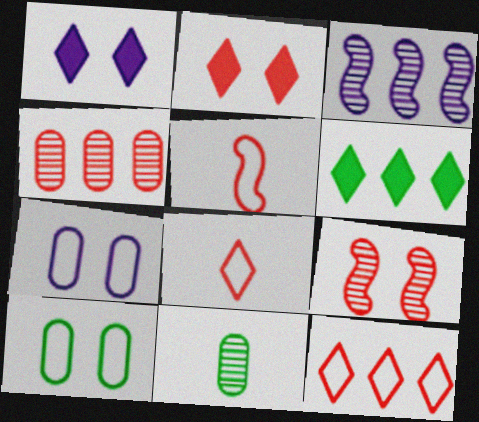[[1, 9, 10], 
[2, 4, 5]]